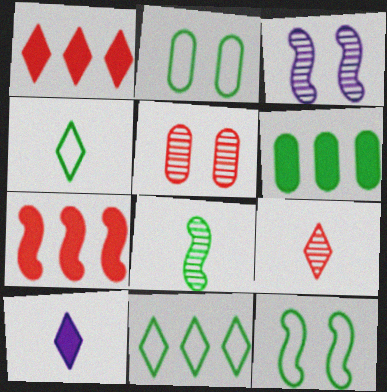[[4, 9, 10]]